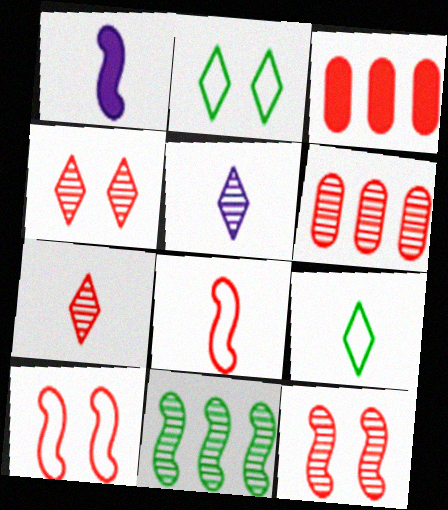[[1, 2, 6], 
[1, 10, 11], 
[3, 4, 8], 
[3, 7, 10], 
[6, 7, 12]]